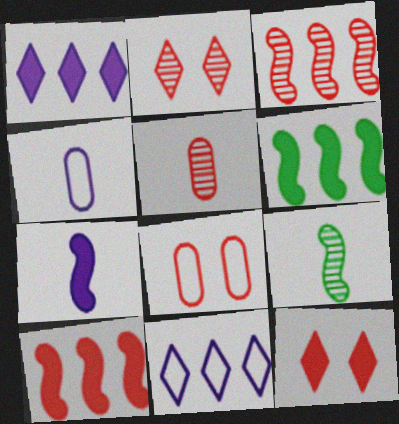[[1, 8, 9], 
[2, 3, 5], 
[2, 4, 6]]